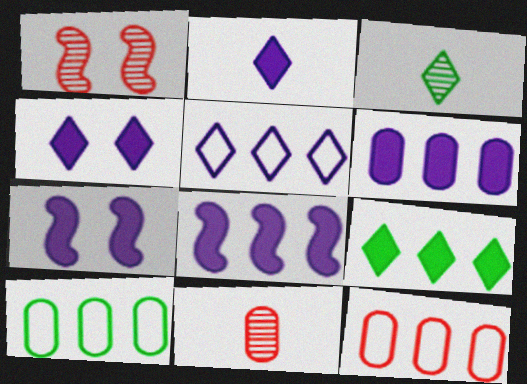[[1, 2, 10], 
[2, 6, 7], 
[3, 7, 12]]